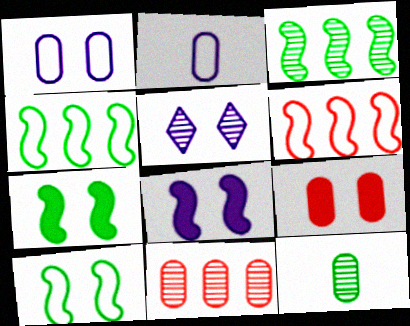[[1, 5, 8], 
[5, 9, 10]]